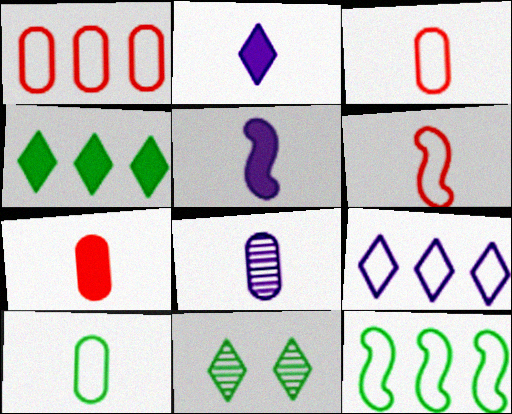[[1, 5, 11], 
[1, 9, 12], 
[7, 8, 10]]